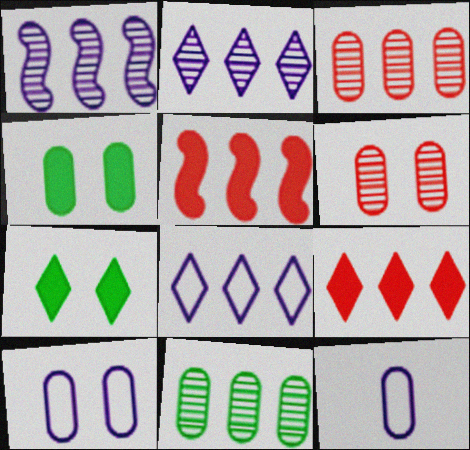[[3, 4, 12], 
[4, 6, 10], 
[5, 8, 11]]